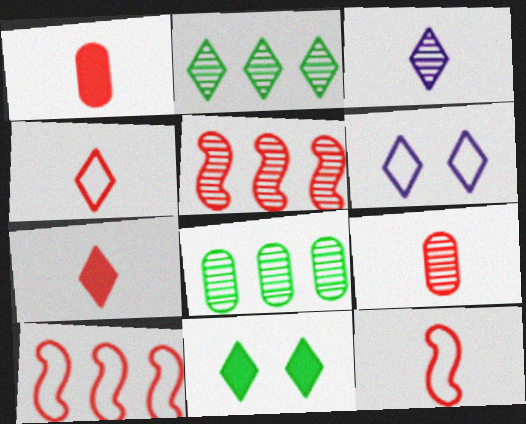[[2, 6, 7], 
[7, 9, 12]]